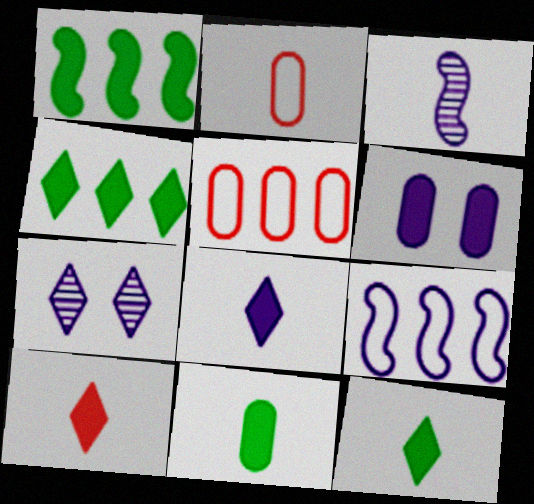[[1, 2, 7], 
[1, 6, 10], 
[2, 3, 12], 
[8, 10, 12]]